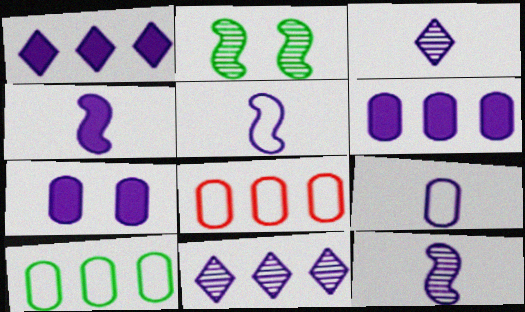[[1, 4, 7], 
[3, 4, 9], 
[4, 5, 12], 
[5, 7, 11]]